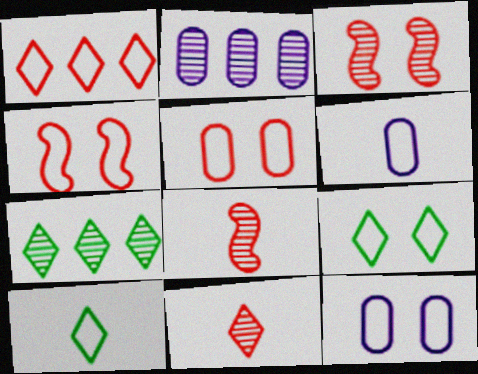[[4, 9, 12]]